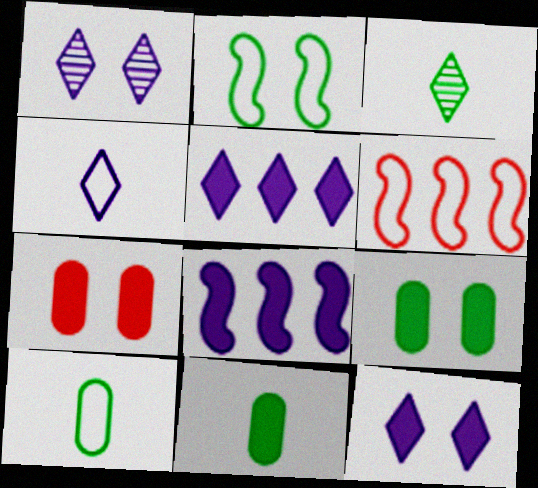[[1, 2, 7], 
[1, 4, 5], 
[1, 6, 11]]